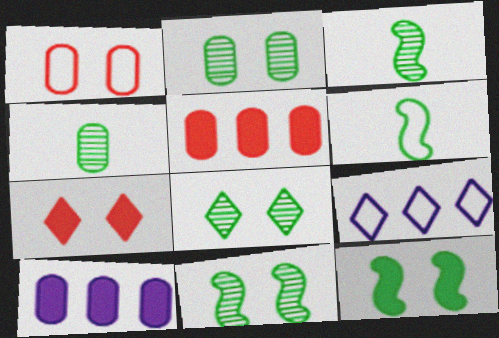[[1, 4, 10], 
[1, 6, 9], 
[2, 8, 11]]